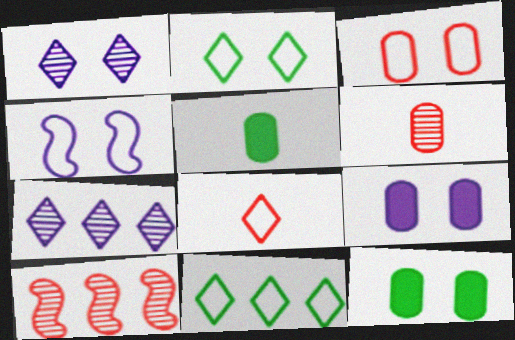[[1, 4, 9], 
[2, 3, 4]]